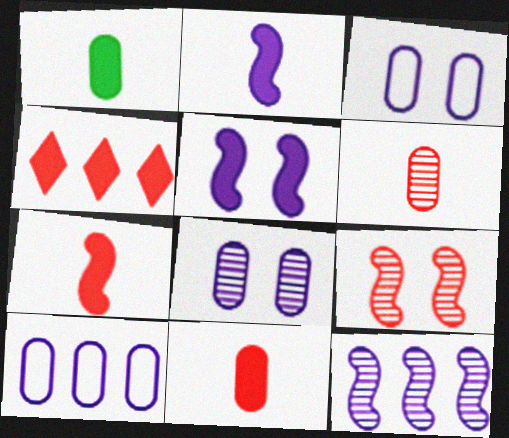[[1, 4, 5]]